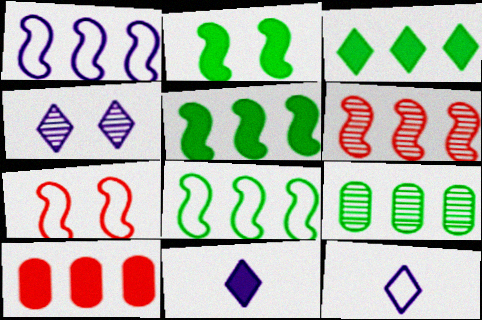[[1, 5, 6], 
[2, 10, 11], 
[3, 8, 9], 
[7, 9, 11]]